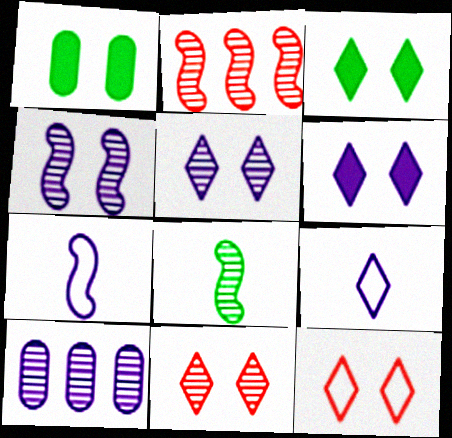[[1, 2, 9], 
[1, 4, 12], 
[2, 4, 8], 
[3, 5, 12], 
[6, 7, 10], 
[8, 10, 11]]